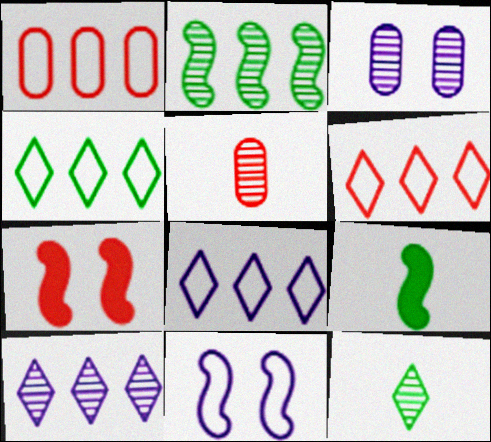[[3, 6, 9], 
[4, 6, 8], 
[5, 6, 7]]